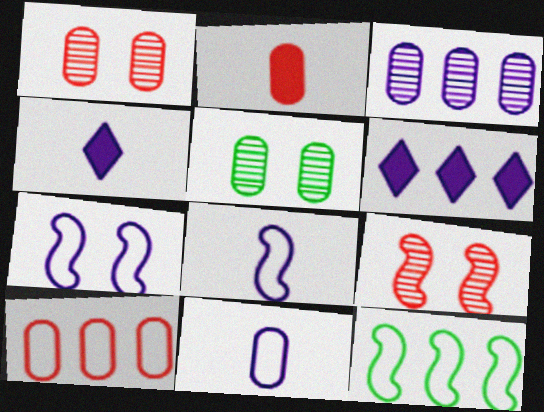[[1, 2, 10], 
[1, 4, 12], 
[3, 4, 7]]